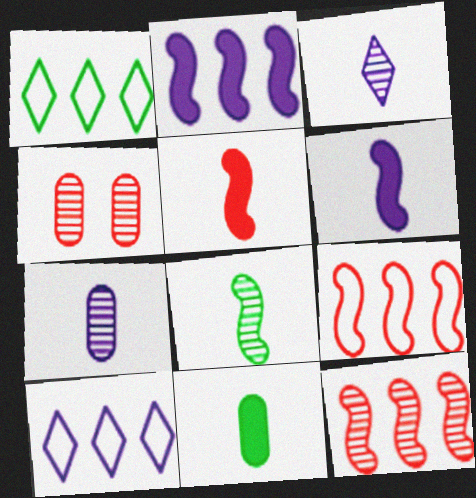[[1, 4, 6]]